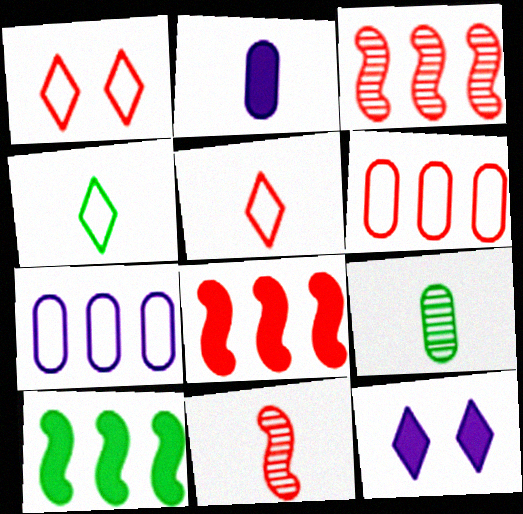[[2, 4, 11]]